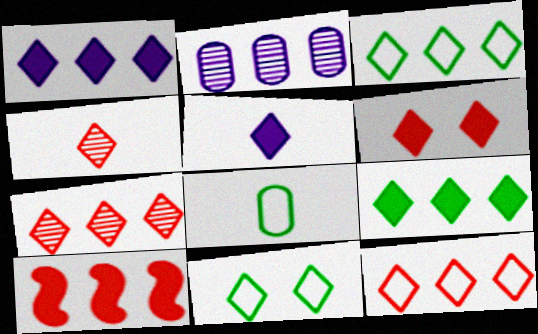[[1, 3, 7], 
[1, 4, 11], 
[2, 3, 10], 
[4, 6, 12], 
[5, 6, 9], 
[5, 7, 11]]